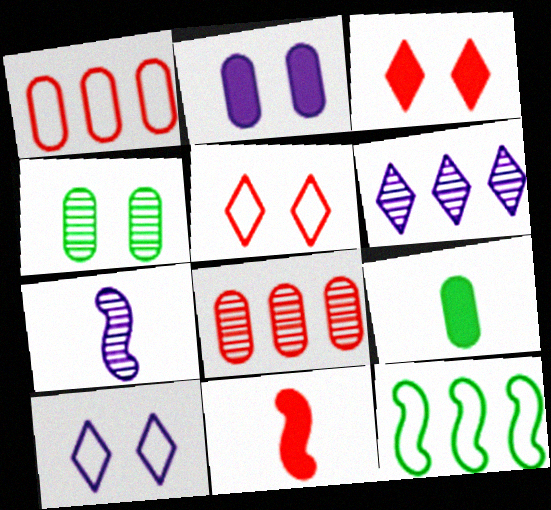[[5, 8, 11]]